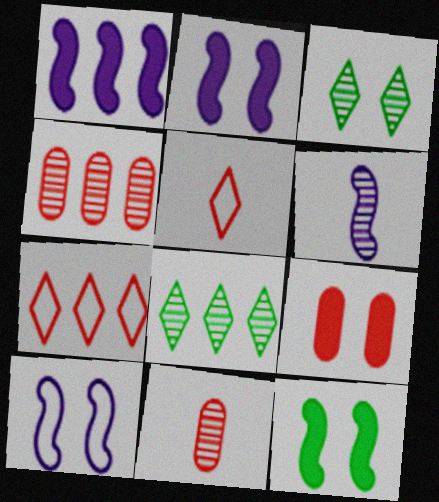[[1, 6, 10], 
[3, 4, 6], 
[3, 9, 10]]